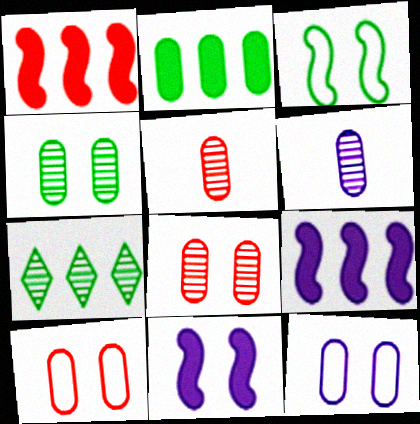[[2, 5, 12], 
[2, 6, 10]]